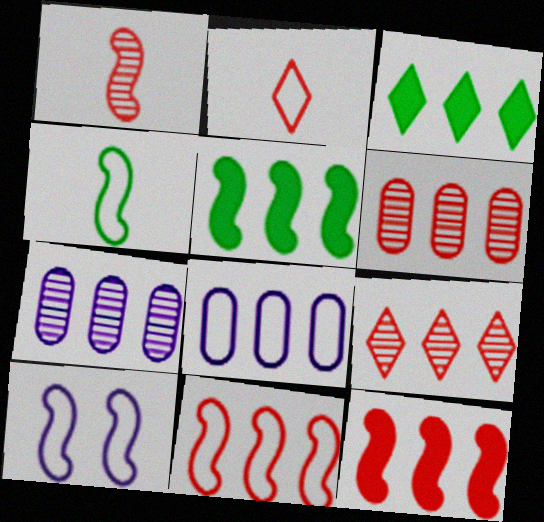[[1, 5, 10], 
[3, 7, 11], 
[4, 10, 11], 
[5, 8, 9]]